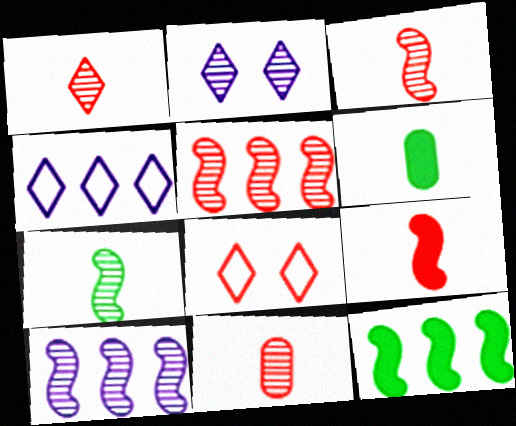[[1, 3, 11], 
[6, 8, 10]]